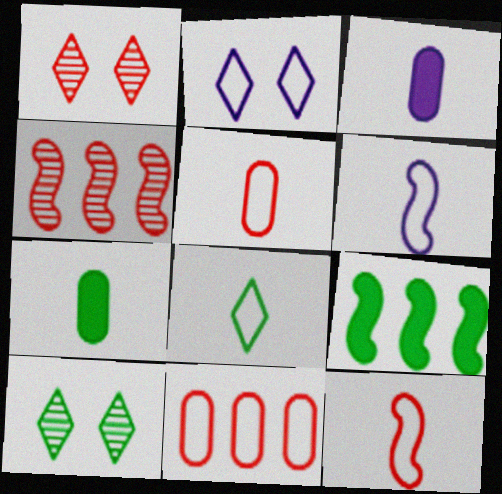[[2, 4, 7], 
[5, 6, 8]]